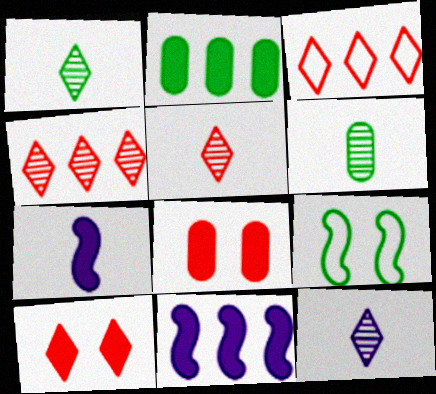[[1, 2, 9], 
[1, 5, 12], 
[2, 7, 10], 
[3, 5, 10]]